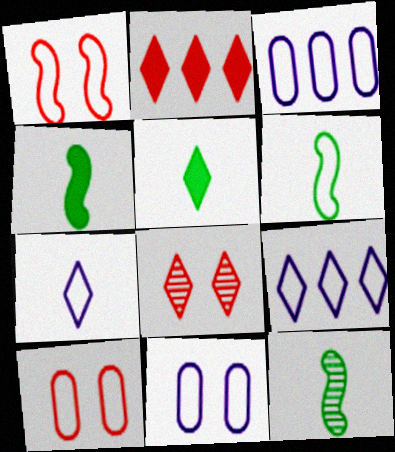[[2, 11, 12], 
[3, 4, 8], 
[4, 6, 12], 
[5, 8, 9], 
[6, 9, 10]]